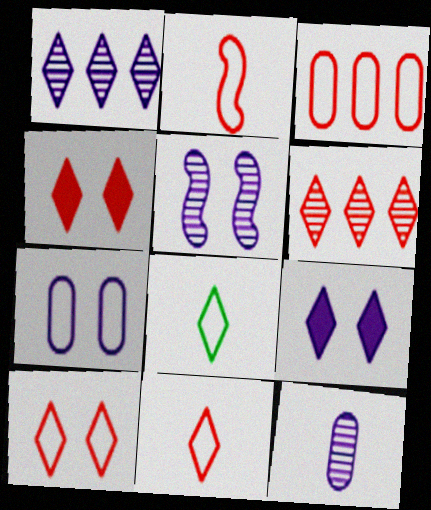[[1, 4, 8], 
[1, 5, 12], 
[2, 3, 10], 
[4, 6, 11], 
[5, 7, 9], 
[6, 8, 9]]